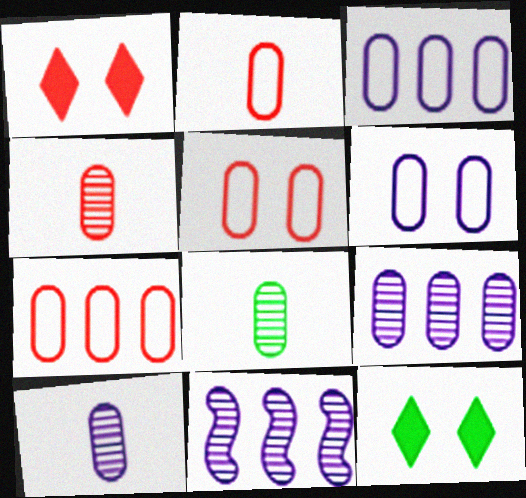[[2, 5, 7], 
[2, 11, 12], 
[4, 8, 10]]